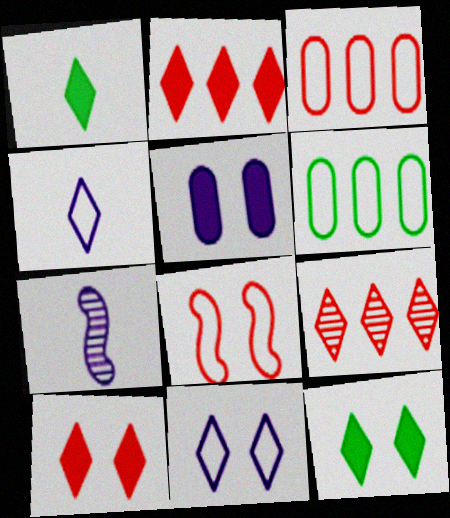[[1, 9, 11], 
[3, 7, 12], 
[4, 6, 8], 
[4, 9, 12], 
[6, 7, 10]]